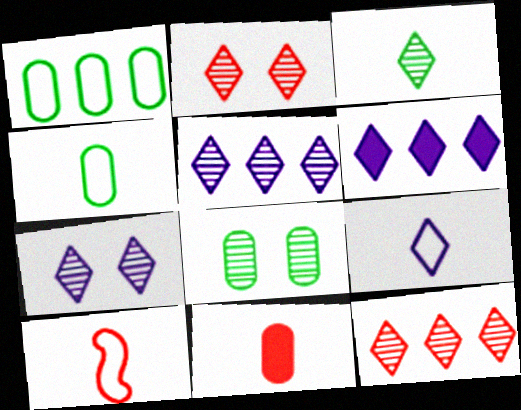[[2, 3, 5], 
[3, 7, 12], 
[4, 9, 10], 
[6, 7, 9], 
[6, 8, 10]]